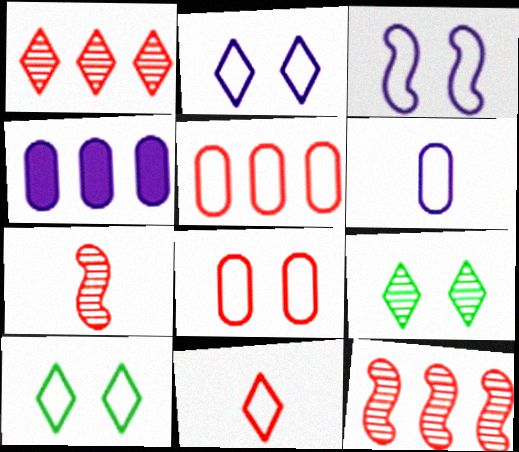[[3, 8, 10], 
[4, 7, 10]]